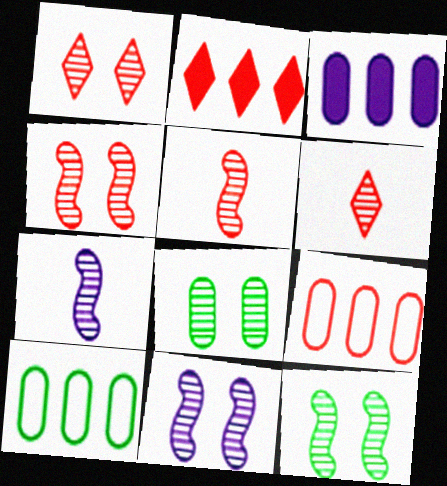[[1, 8, 11], 
[4, 11, 12]]